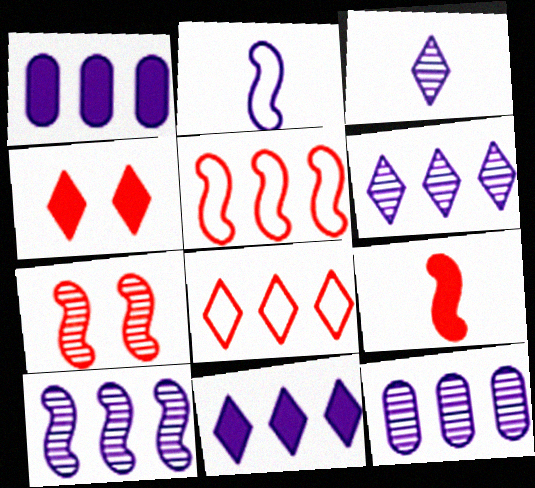[[5, 7, 9], 
[6, 10, 12]]